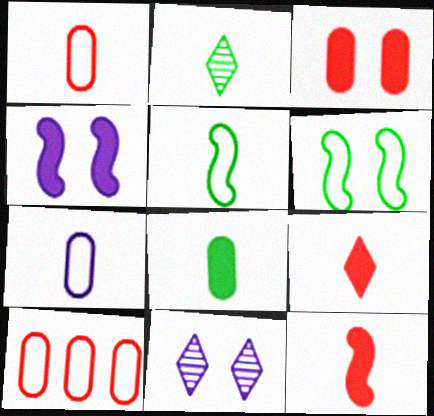[[2, 4, 10], 
[2, 5, 8], 
[2, 7, 12], 
[3, 6, 11]]